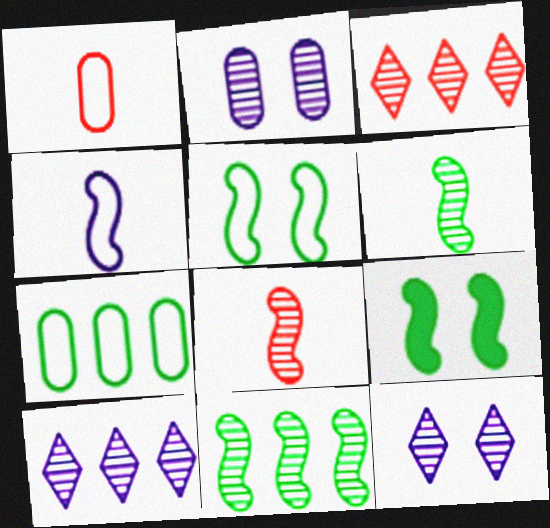[[1, 9, 10], 
[2, 3, 6]]